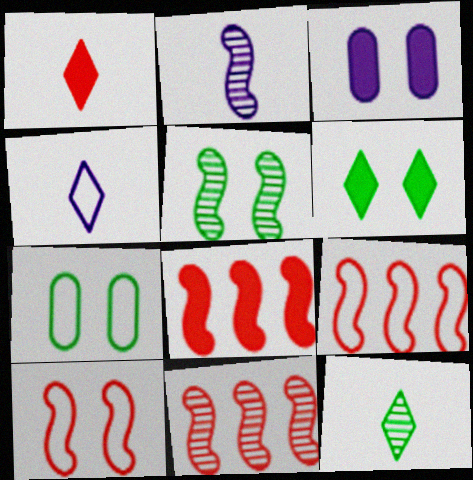[[1, 4, 12], 
[2, 5, 11], 
[3, 9, 12], 
[4, 7, 9], 
[5, 6, 7], 
[8, 9, 11]]